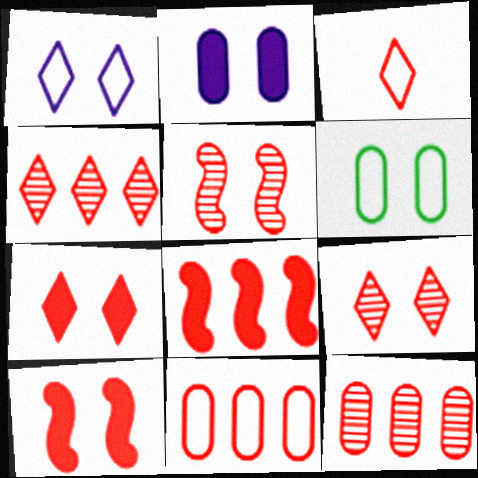[[3, 4, 7], 
[3, 10, 12], 
[4, 8, 11]]